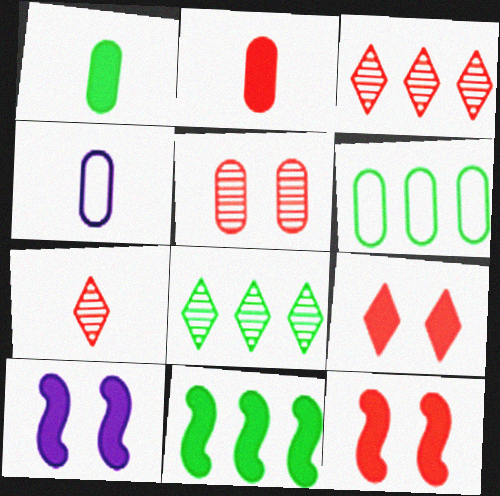[[4, 8, 12], 
[6, 7, 10], 
[6, 8, 11]]